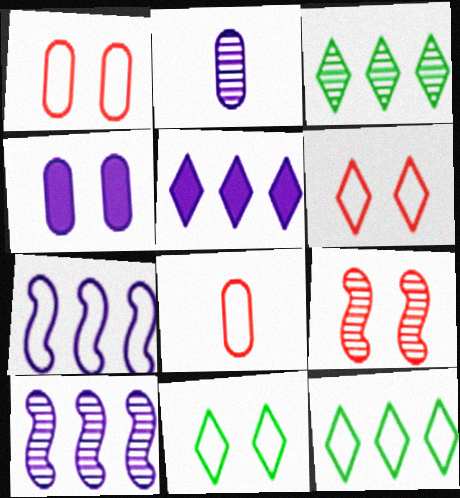[[2, 3, 9], 
[4, 9, 11], 
[7, 8, 11]]